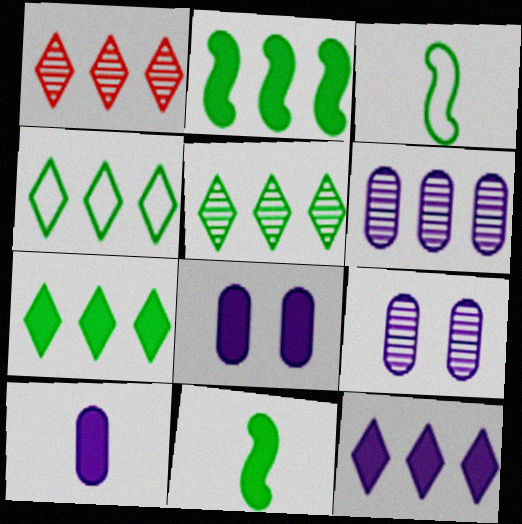[[1, 3, 8], 
[1, 4, 12], 
[4, 5, 7]]